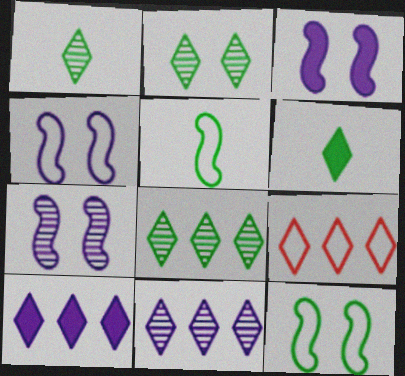[[1, 2, 8], 
[3, 4, 7], 
[8, 9, 10]]